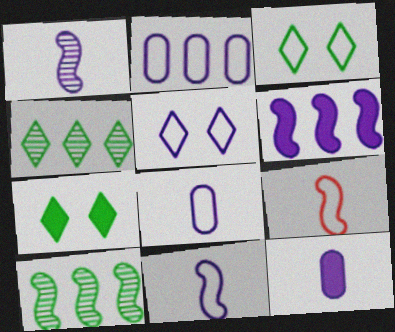[[2, 3, 9], 
[2, 5, 11]]